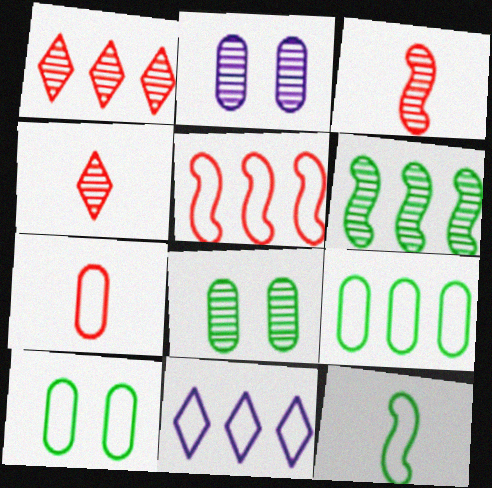[[2, 4, 6], 
[5, 9, 11]]